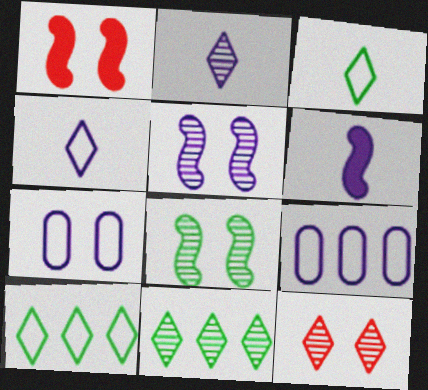[[2, 11, 12]]